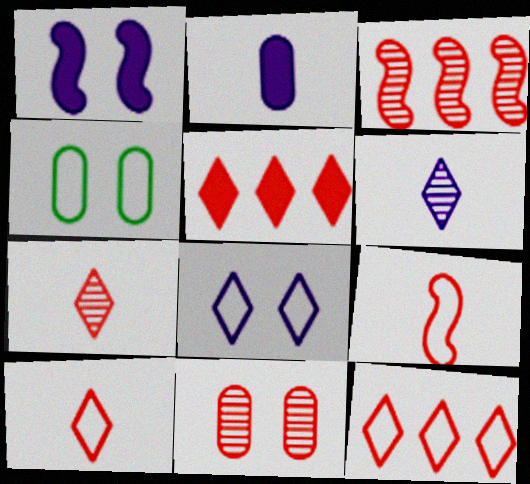[[3, 7, 11], 
[5, 9, 11]]